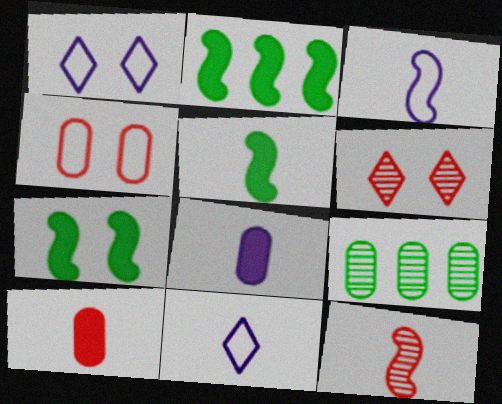[[2, 5, 7], 
[3, 5, 12], 
[4, 8, 9]]